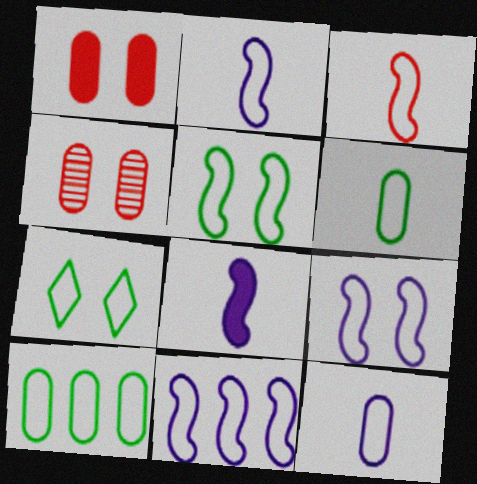[[2, 9, 11], 
[3, 5, 11]]